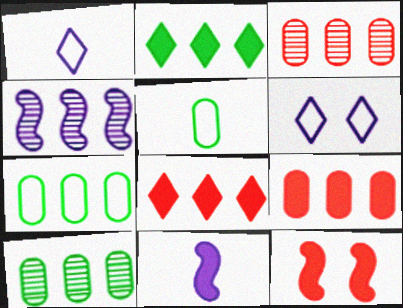[[1, 10, 12], 
[4, 7, 8]]